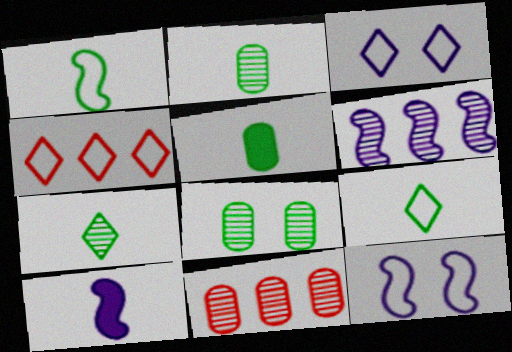[[1, 5, 7], 
[3, 4, 9], 
[4, 8, 10], 
[6, 10, 12]]